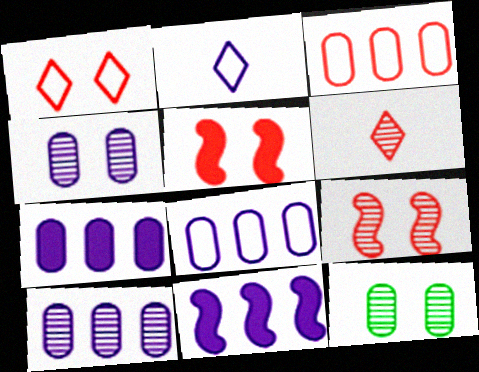[[2, 4, 11], 
[3, 5, 6], 
[7, 8, 10]]